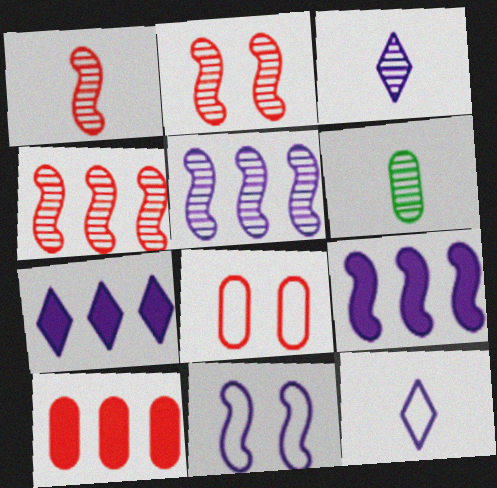[[1, 2, 4], 
[1, 3, 6]]